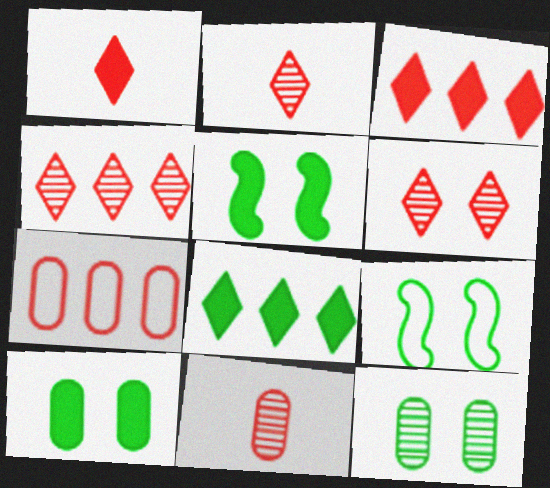[[2, 4, 6]]